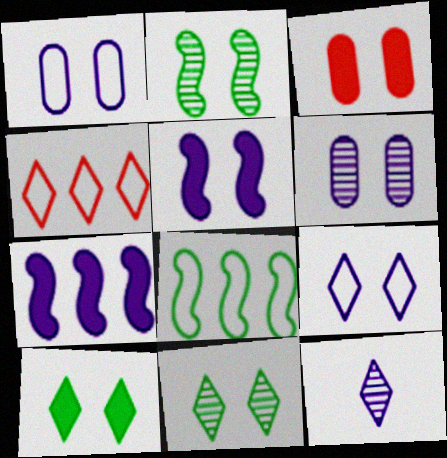[[1, 7, 12], 
[2, 3, 9], 
[3, 5, 10], 
[3, 8, 12], 
[4, 10, 12], 
[5, 6, 9]]